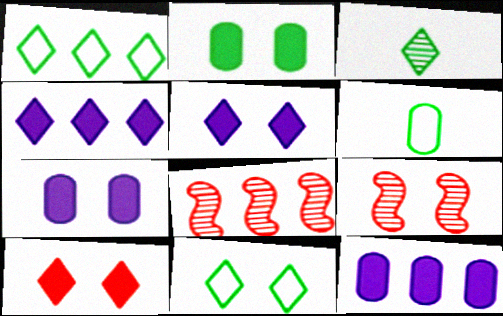[[1, 8, 12], 
[4, 6, 9], 
[5, 6, 8], 
[7, 9, 11]]